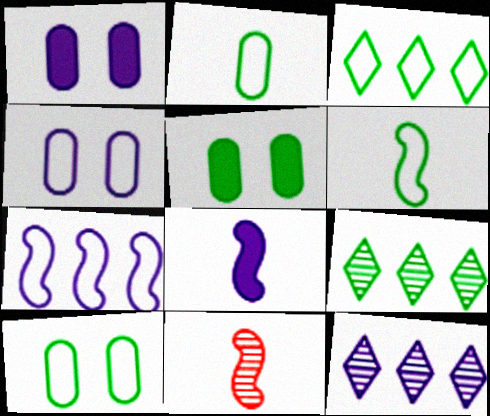[[1, 3, 11], 
[3, 6, 10], 
[4, 8, 12], 
[5, 6, 9], 
[6, 8, 11]]